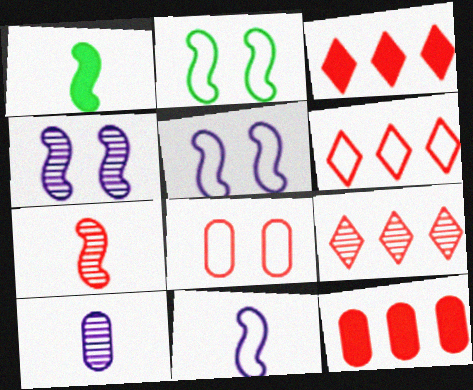[[1, 7, 11], 
[2, 3, 10], 
[3, 6, 9], 
[3, 7, 8]]